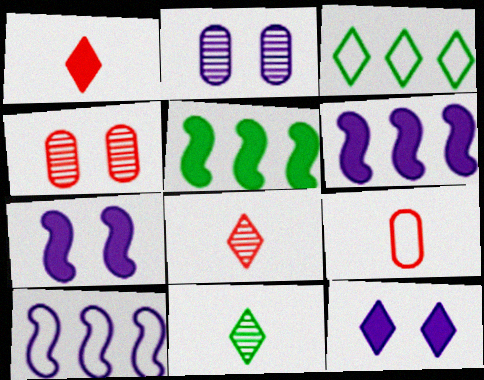[[3, 8, 12]]